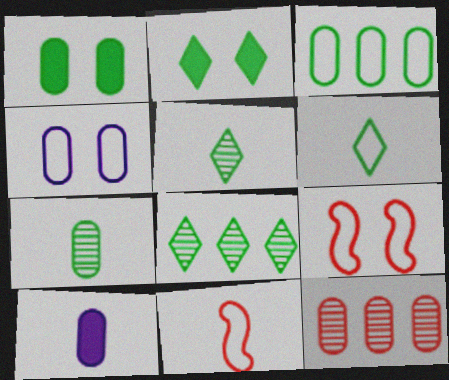[[1, 3, 7], 
[2, 6, 8], 
[5, 10, 11], 
[8, 9, 10]]